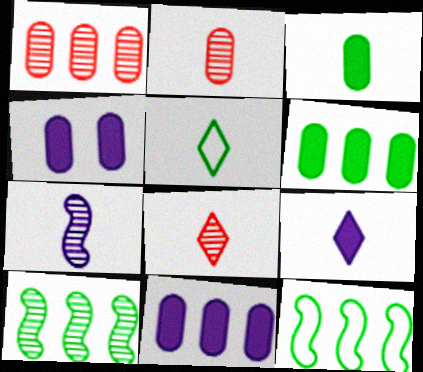[[4, 8, 12], 
[5, 8, 9]]